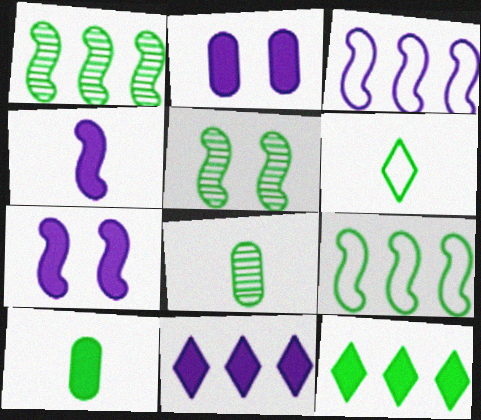[[2, 4, 11]]